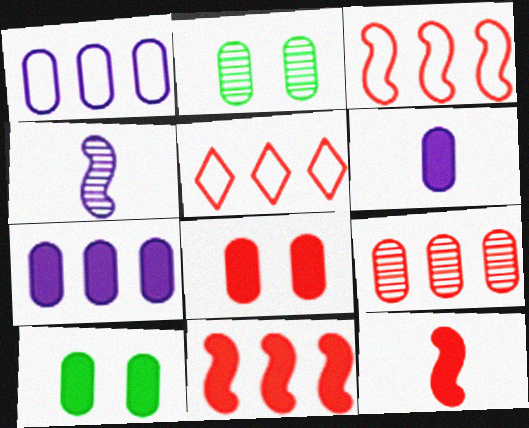[[4, 5, 10], 
[5, 9, 11]]